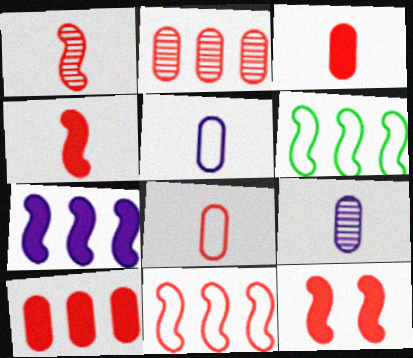[[1, 11, 12]]